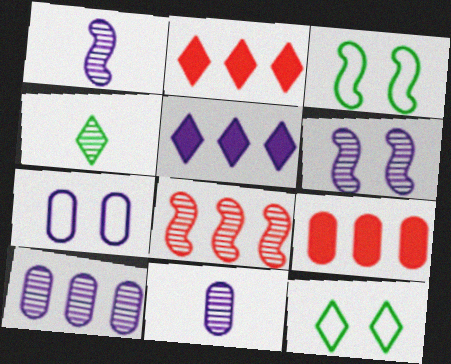[[1, 5, 7], 
[1, 9, 12], 
[2, 3, 11]]